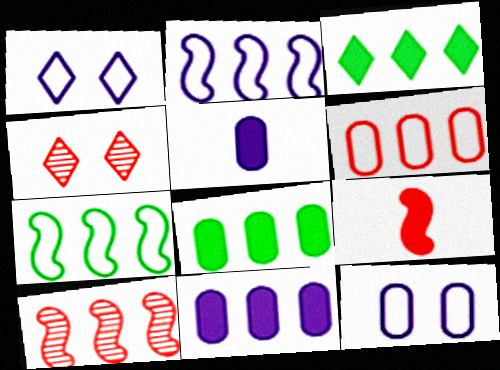[[4, 5, 7], 
[4, 6, 9]]